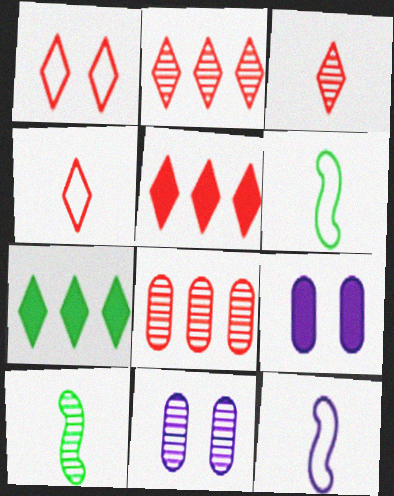[[1, 3, 5], 
[2, 6, 9], 
[2, 10, 11], 
[5, 6, 11]]